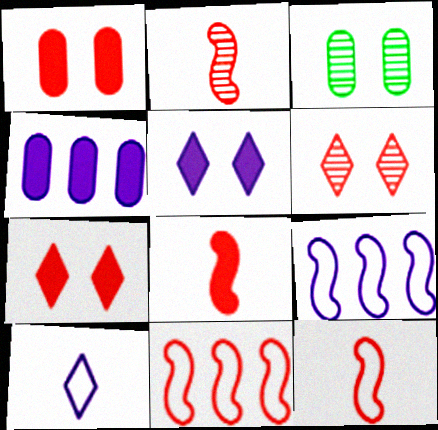[[2, 8, 12]]